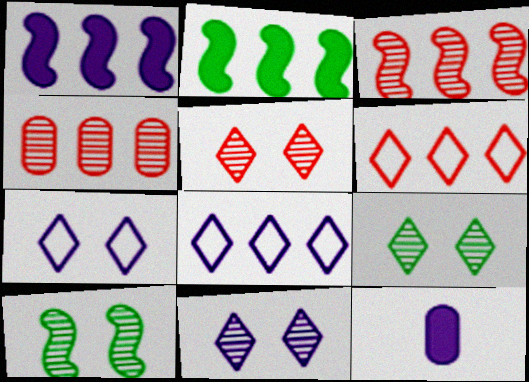[[2, 4, 8], 
[5, 9, 11], 
[6, 10, 12]]